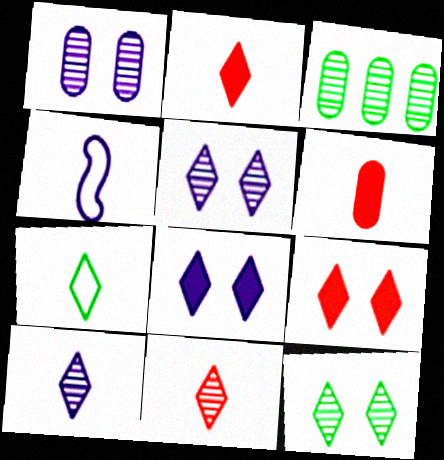[[2, 7, 10], 
[3, 4, 9]]